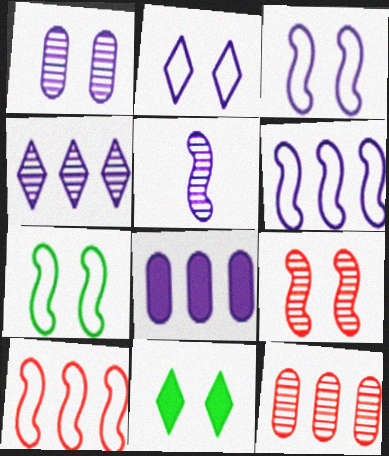[[1, 4, 5], 
[2, 5, 8], 
[4, 6, 8]]